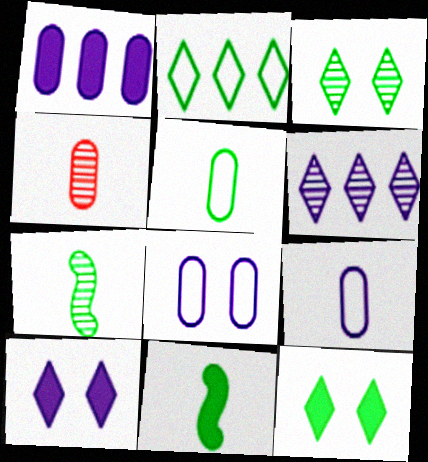[]